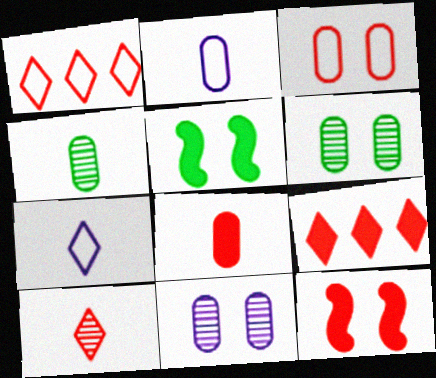[[2, 4, 8], 
[8, 9, 12]]